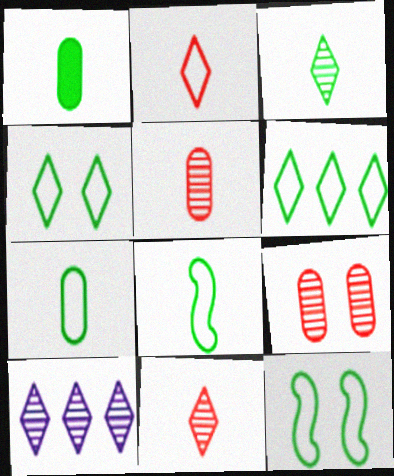[[1, 3, 8], 
[6, 7, 12]]